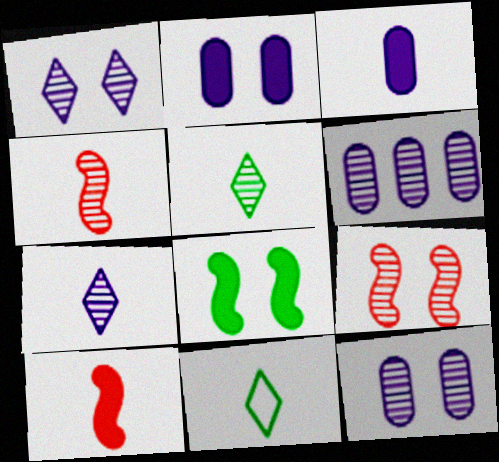[[3, 4, 11], 
[5, 6, 9]]